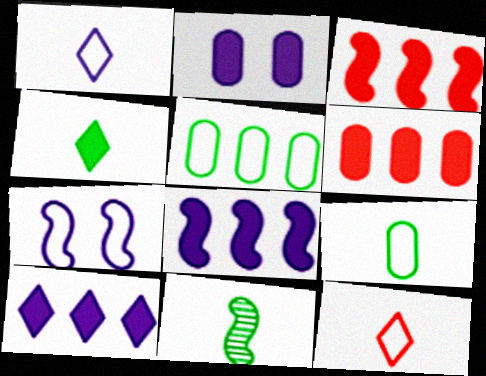[[2, 3, 4], 
[3, 7, 11], 
[4, 9, 11], 
[5, 7, 12]]